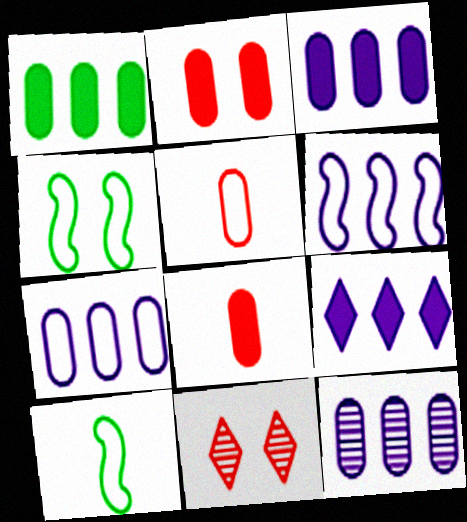[[3, 7, 12], 
[3, 10, 11], 
[6, 9, 12]]